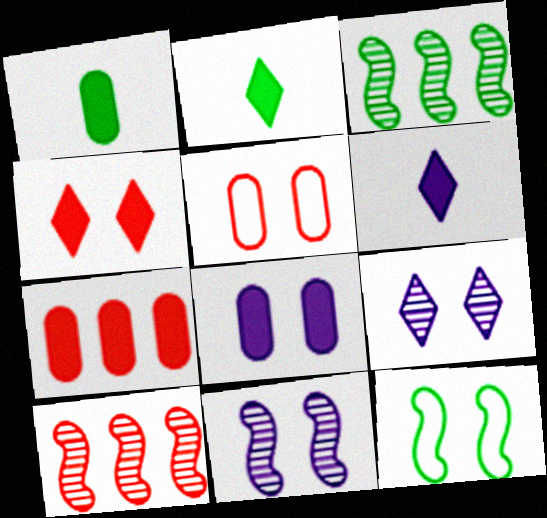[[1, 7, 8], 
[3, 5, 6]]